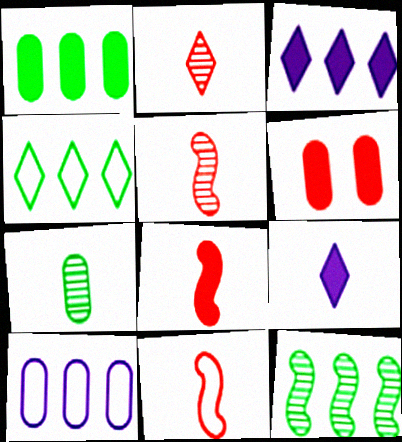[[1, 4, 12], 
[5, 8, 11], 
[6, 7, 10], 
[7, 9, 11]]